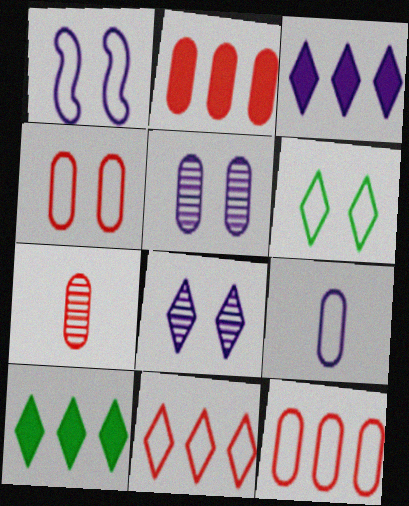[[1, 4, 6], 
[1, 7, 10], 
[2, 4, 7]]